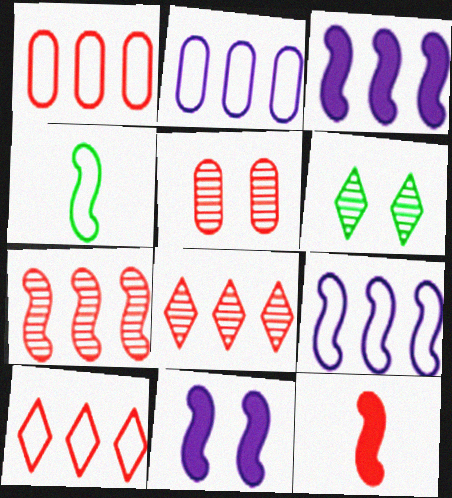[[2, 6, 12], 
[4, 7, 11], 
[5, 10, 12]]